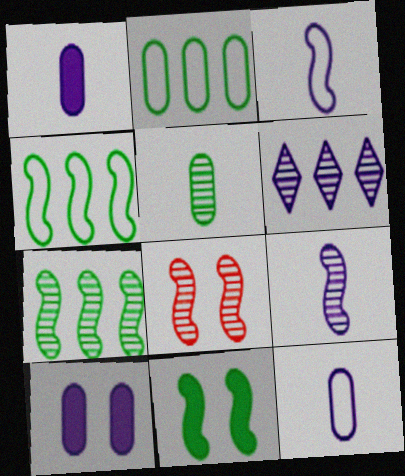[[3, 6, 10], 
[5, 6, 8], 
[7, 8, 9]]